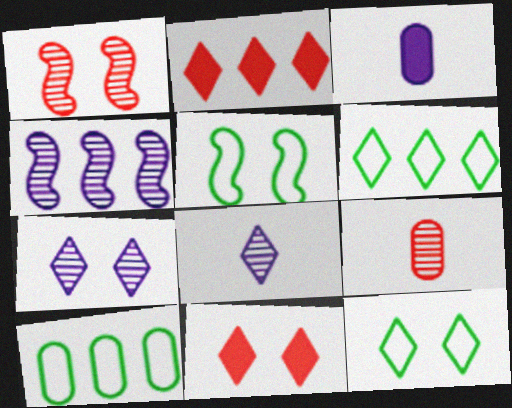[[1, 3, 6], 
[2, 4, 10], 
[2, 8, 12], 
[6, 8, 11], 
[7, 11, 12]]